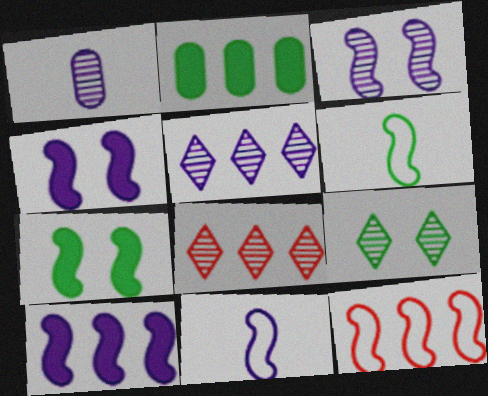[[1, 3, 5], 
[2, 5, 12], 
[2, 6, 9], 
[3, 10, 11]]